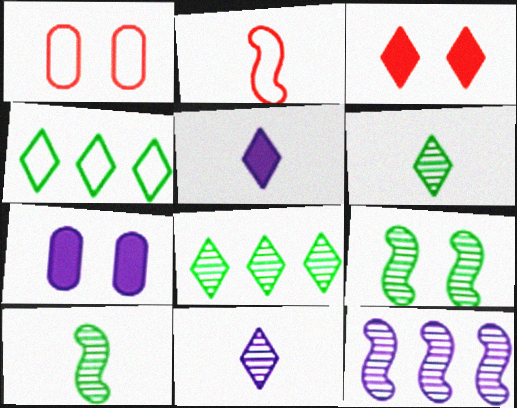[[2, 7, 8], 
[3, 4, 11]]